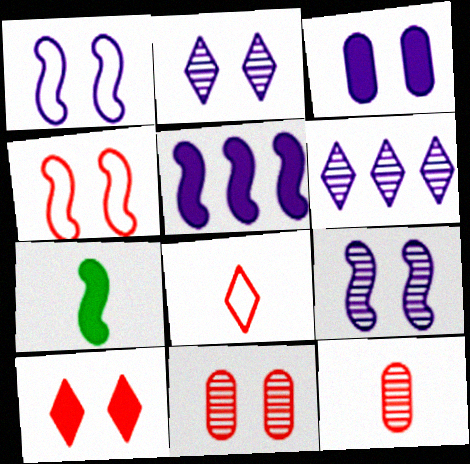[[1, 2, 3], 
[4, 10, 11]]